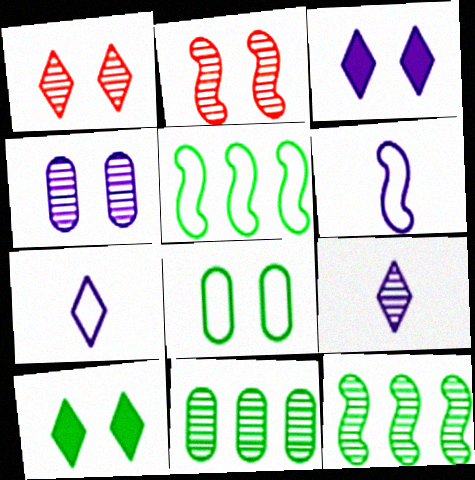[[2, 3, 8], 
[2, 9, 11]]